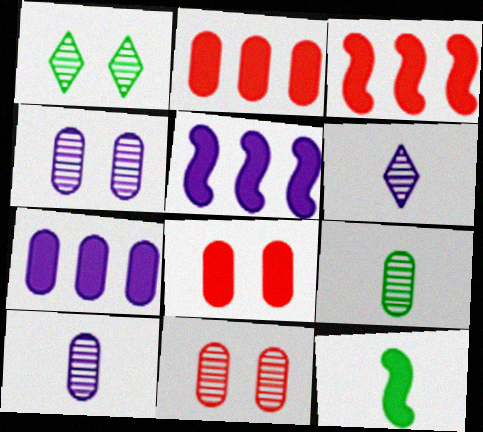[]